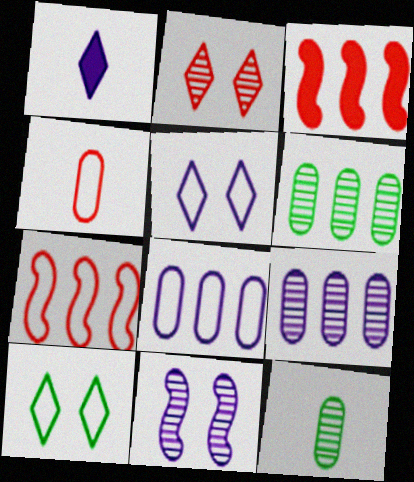[[1, 8, 11], 
[2, 3, 4], 
[3, 5, 12]]